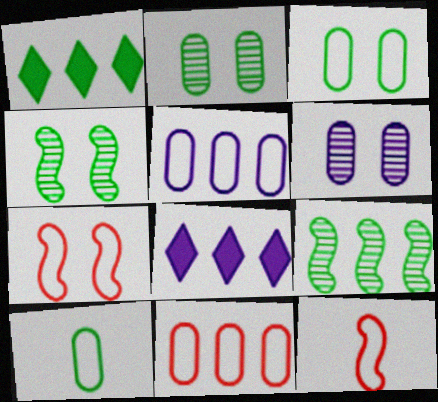[[1, 4, 10], 
[1, 6, 12], 
[2, 8, 12], 
[8, 9, 11]]